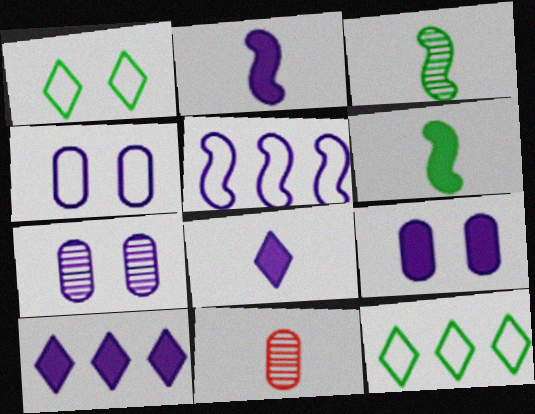[[2, 9, 10], 
[4, 7, 9], 
[5, 7, 8]]